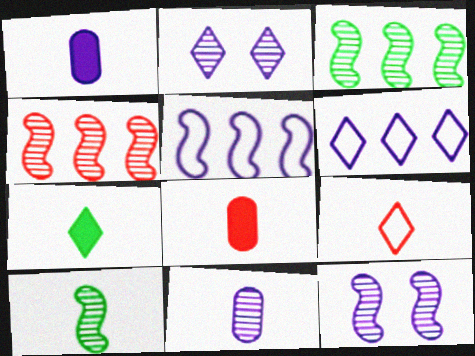[[1, 2, 5], 
[1, 6, 12], 
[1, 9, 10], 
[4, 10, 12]]